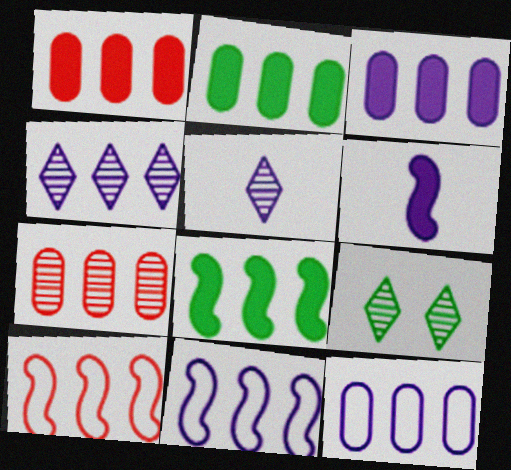[[1, 2, 3], 
[2, 4, 10], 
[2, 7, 12], 
[3, 4, 11]]